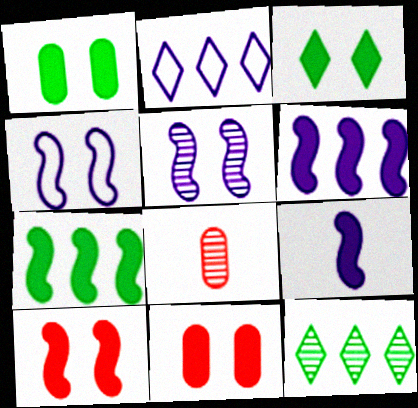[[5, 8, 12], 
[7, 9, 10]]